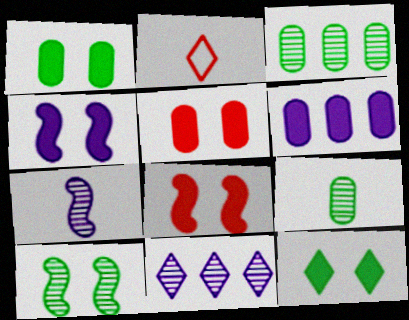[[2, 3, 4], 
[2, 6, 10], 
[2, 11, 12], 
[4, 5, 12]]